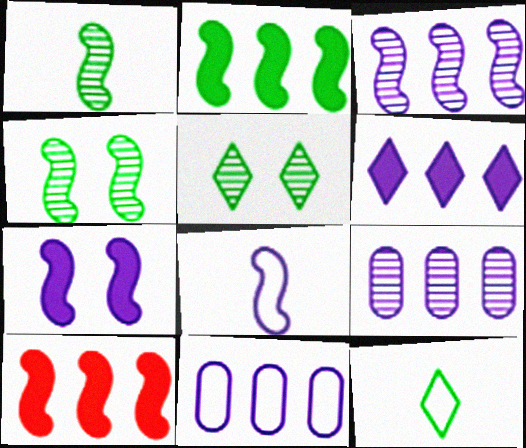[[3, 6, 11], 
[3, 7, 8], 
[4, 8, 10]]